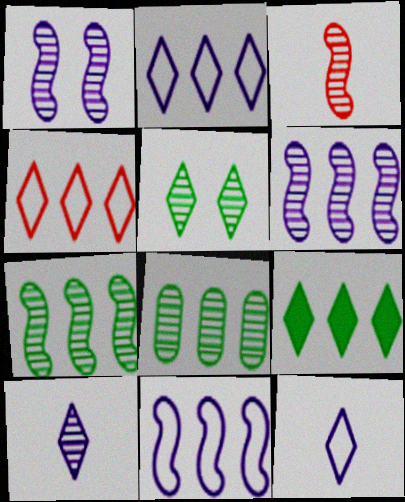[[1, 3, 7]]